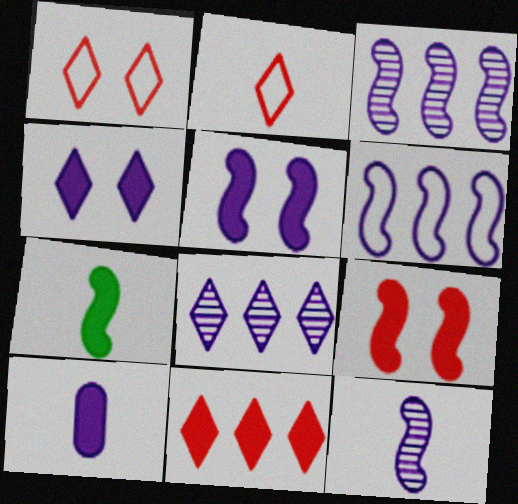[[5, 6, 12]]